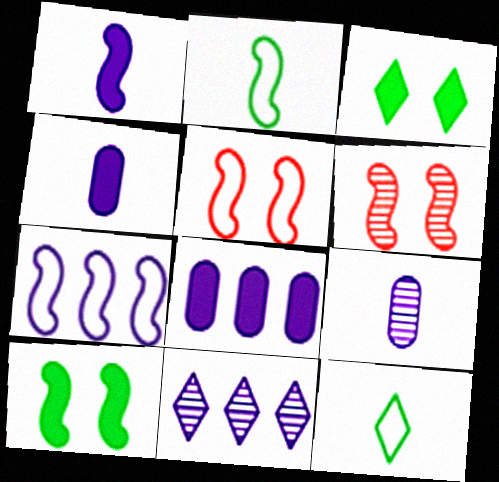[[2, 5, 7], 
[6, 8, 12], 
[7, 8, 11]]